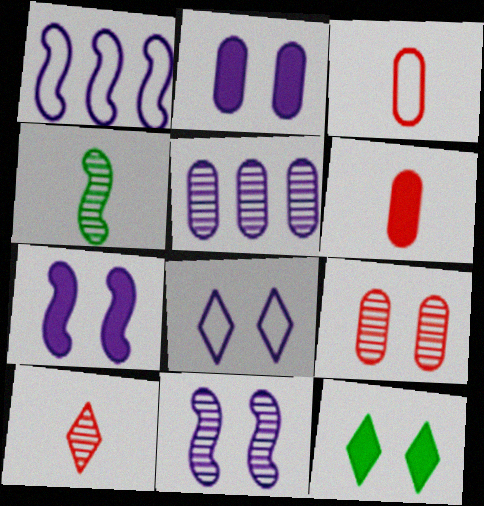[[2, 8, 11]]